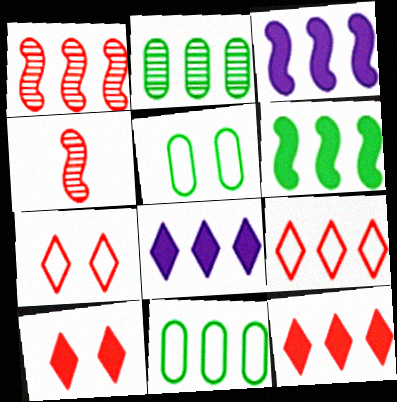[[1, 8, 11], 
[2, 3, 9], 
[4, 5, 8]]